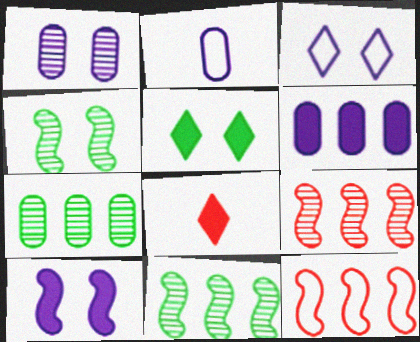[[1, 2, 6], 
[1, 3, 10], 
[2, 5, 9]]